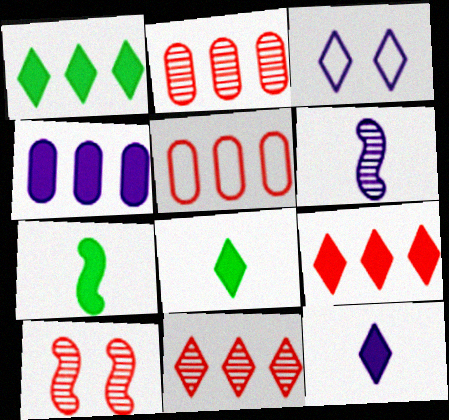[[2, 3, 7], 
[3, 4, 6], 
[3, 8, 11]]